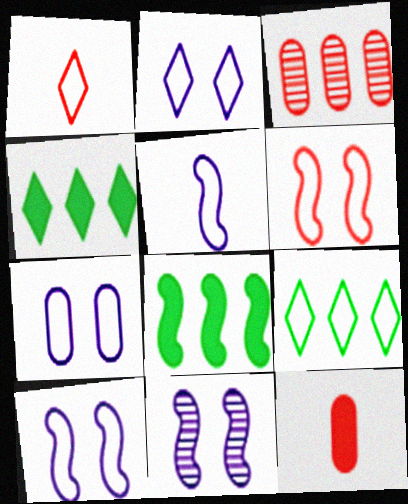[[1, 2, 9], 
[2, 7, 10], 
[9, 11, 12]]